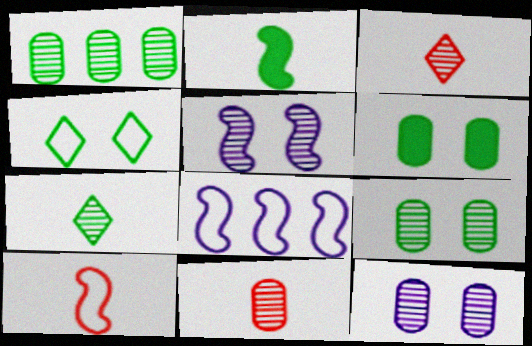[[1, 2, 4], 
[1, 3, 5], 
[1, 11, 12], 
[3, 6, 8]]